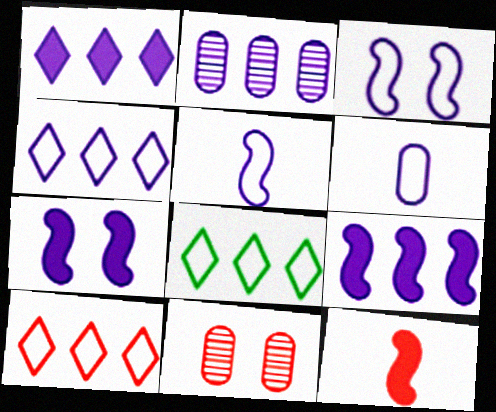[[2, 4, 9], 
[3, 4, 6], 
[4, 8, 10], 
[10, 11, 12]]